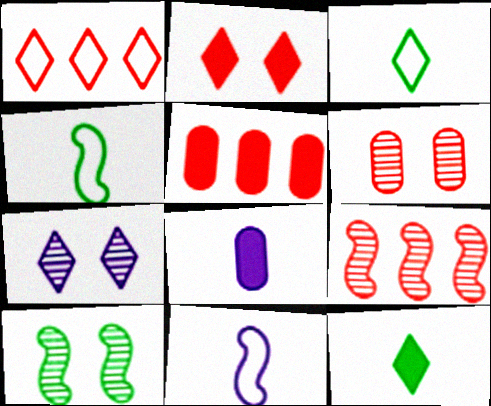[[1, 5, 9], 
[1, 7, 12], 
[1, 8, 10], 
[4, 5, 7], 
[6, 7, 10]]